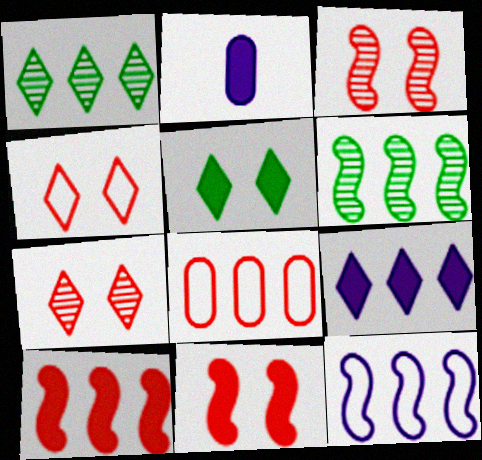[[2, 4, 6], 
[2, 5, 10], 
[6, 8, 9], 
[6, 10, 12]]